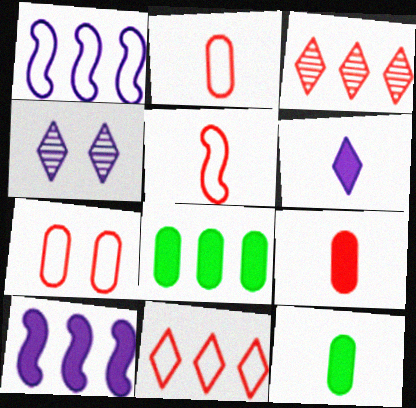[[1, 3, 8], 
[4, 5, 8], 
[5, 7, 11]]